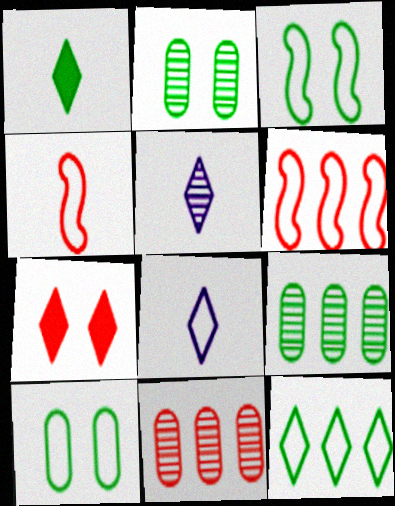[[1, 3, 9], 
[4, 7, 11], 
[5, 7, 12], 
[6, 8, 10]]